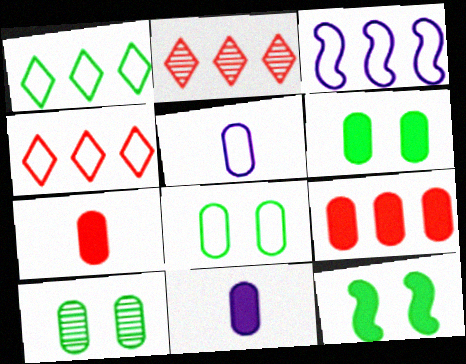[[2, 5, 12], 
[5, 9, 10], 
[6, 8, 10], 
[6, 9, 11]]